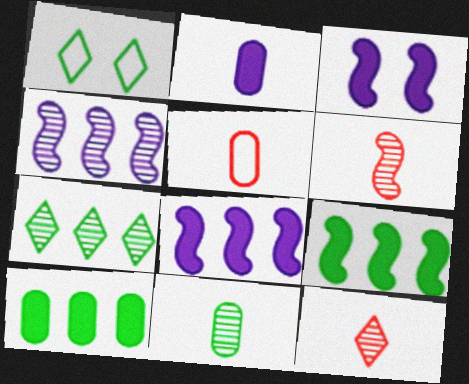[[1, 9, 11], 
[2, 5, 11], 
[3, 5, 7]]